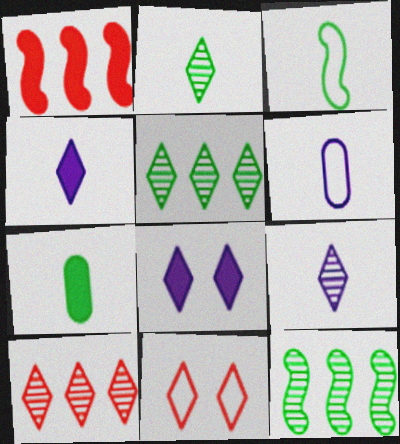[[1, 7, 8], 
[2, 3, 7], 
[4, 5, 11]]